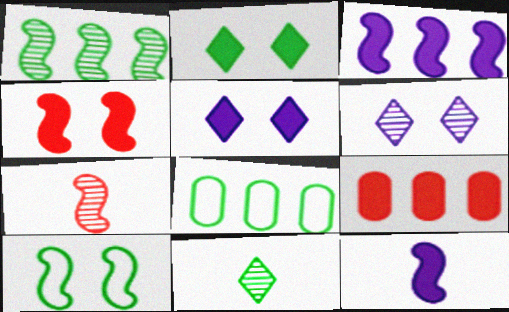[[2, 9, 12], 
[3, 7, 10], 
[5, 7, 8]]